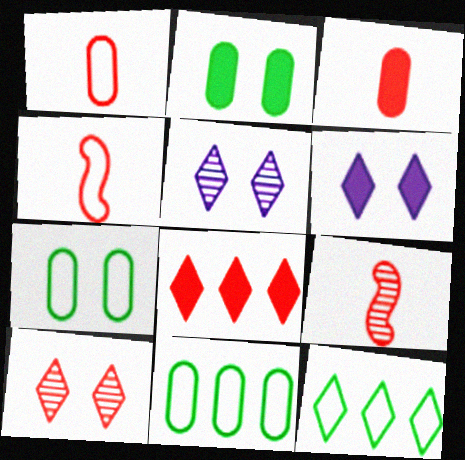[[6, 9, 11]]